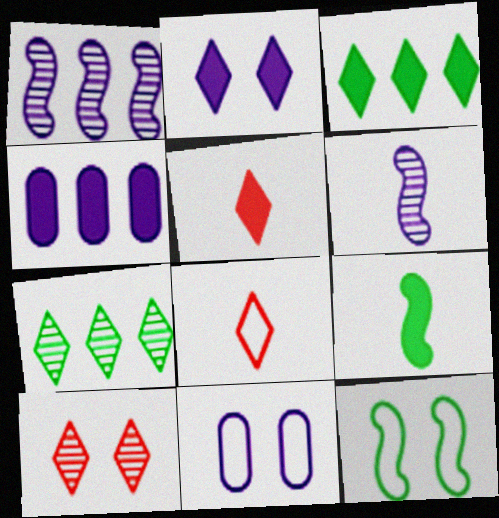[[2, 3, 5], 
[2, 7, 8]]